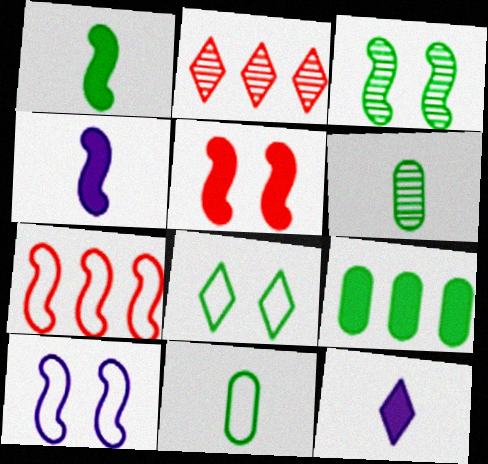[[2, 8, 12], 
[3, 4, 7], 
[3, 5, 10], 
[5, 9, 12]]